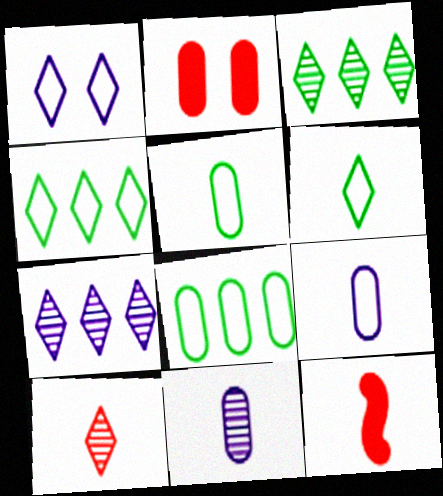[[2, 8, 11], 
[6, 11, 12]]